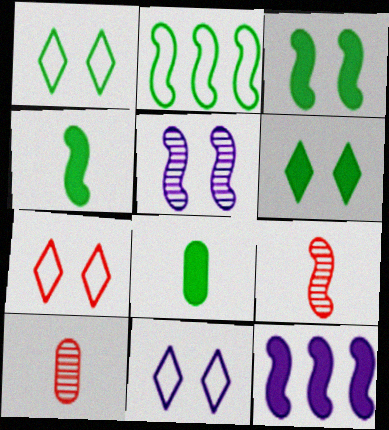[[1, 7, 11], 
[1, 10, 12]]